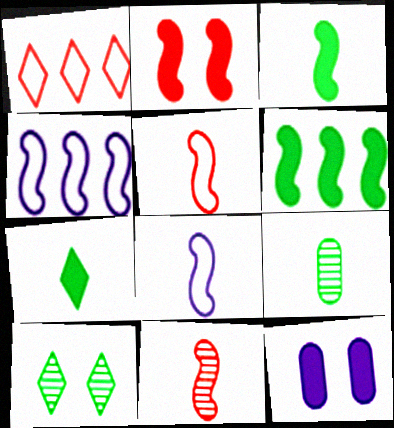[[3, 8, 11]]